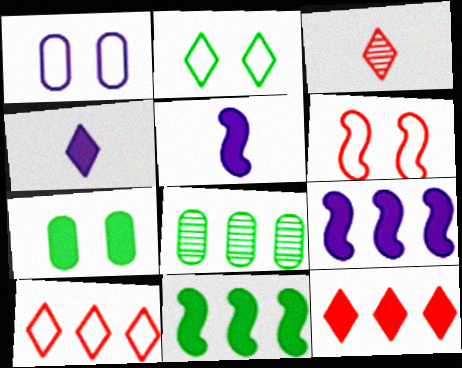[[1, 2, 6], 
[1, 3, 11], 
[4, 6, 8], 
[5, 7, 12], 
[8, 9, 10]]